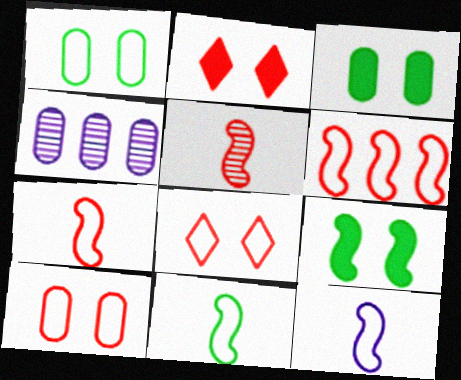[[2, 4, 11], 
[7, 11, 12]]